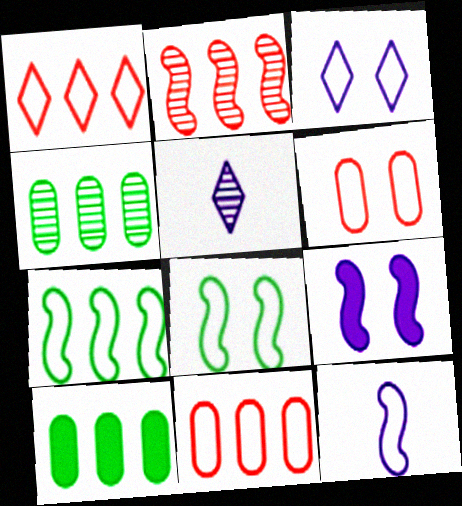[[3, 6, 8]]